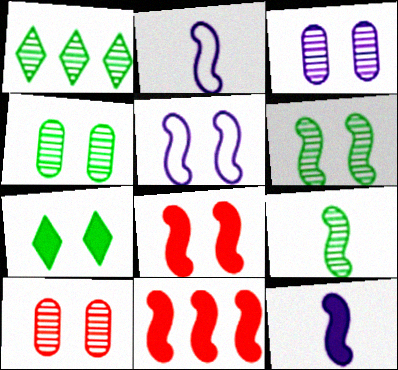[[1, 4, 9], 
[2, 6, 11], 
[3, 4, 10], 
[5, 6, 8], 
[5, 7, 10], 
[5, 9, 11]]